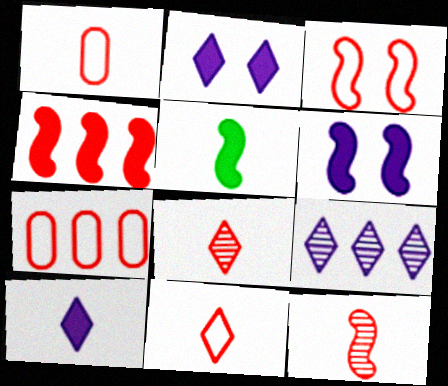[[3, 4, 12], 
[3, 7, 11], 
[4, 5, 6]]